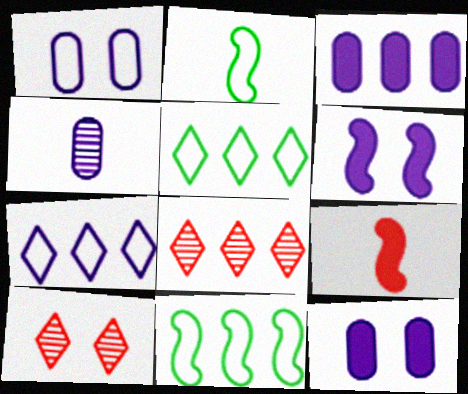[[1, 3, 4], 
[2, 3, 10], 
[2, 8, 12], 
[3, 8, 11], 
[4, 6, 7]]